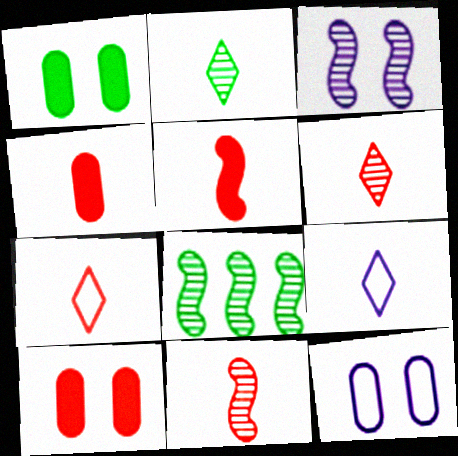[[3, 8, 11], 
[4, 7, 11], 
[8, 9, 10]]